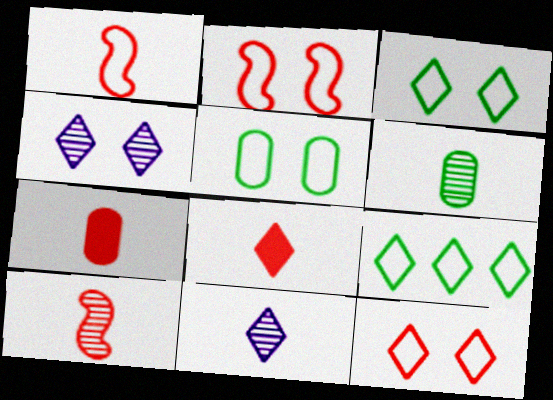[[4, 8, 9], 
[6, 10, 11]]